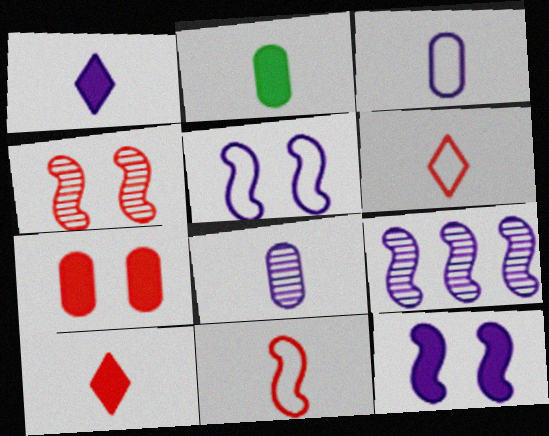[]